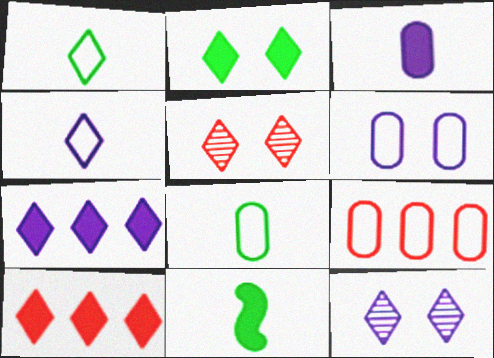[[1, 5, 7], 
[1, 10, 12], 
[4, 7, 12], 
[6, 8, 9], 
[9, 11, 12]]